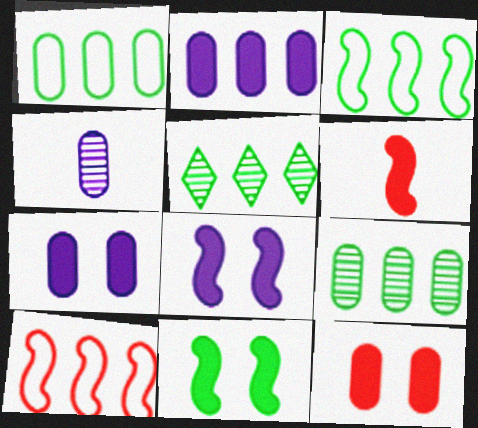[[1, 4, 12], 
[2, 5, 10]]